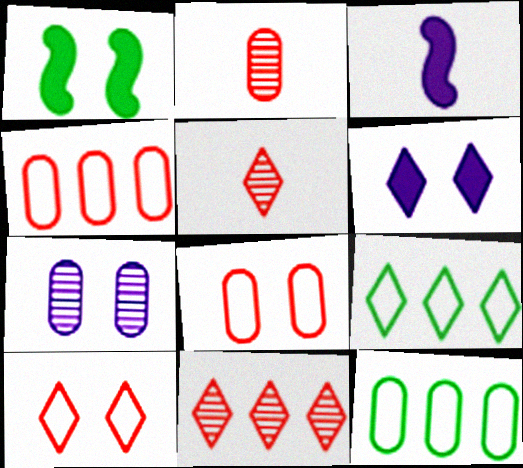[[1, 7, 10], 
[5, 6, 9]]